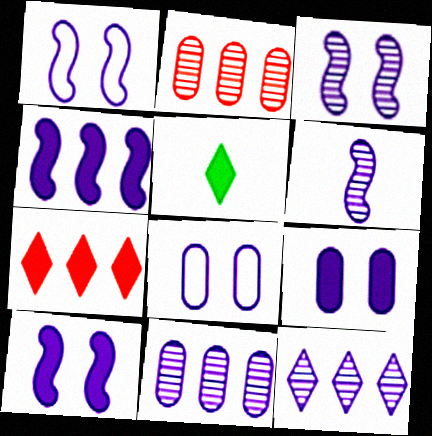[[1, 2, 5], 
[1, 3, 10], 
[1, 4, 6]]